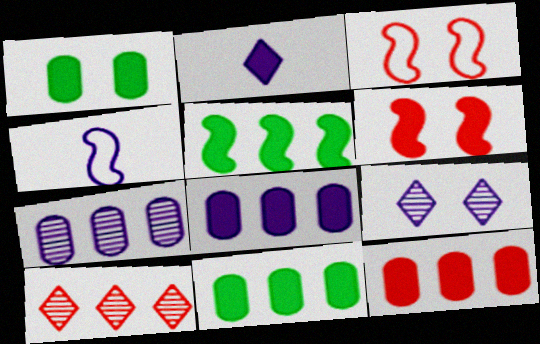[[1, 3, 9], 
[1, 4, 10], 
[2, 6, 11], 
[4, 8, 9], 
[8, 11, 12]]